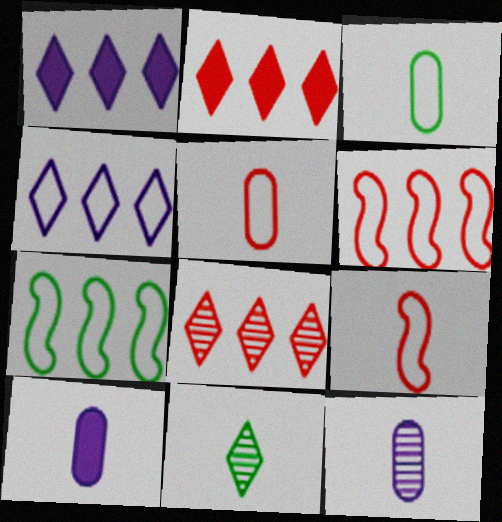[[9, 10, 11]]